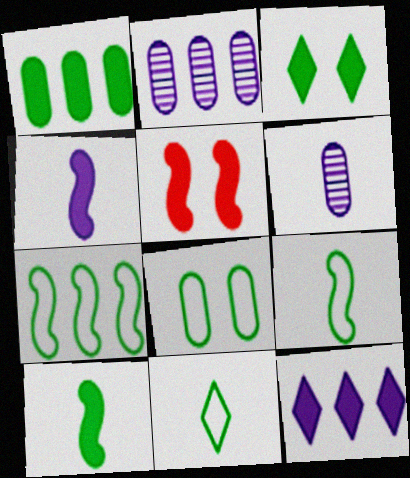[[1, 3, 10], 
[2, 5, 11], 
[7, 8, 11]]